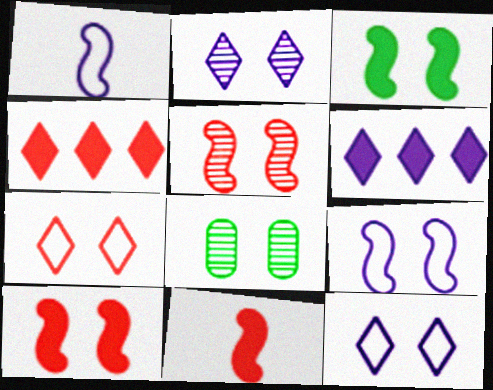[[1, 4, 8], 
[2, 5, 8], 
[3, 5, 9], 
[8, 10, 12]]